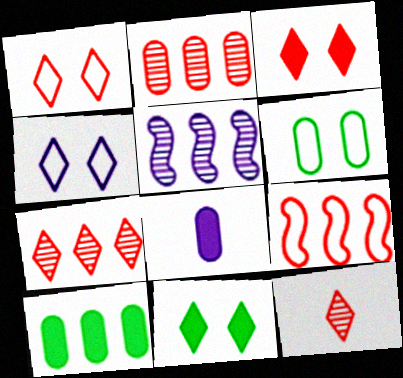[[2, 6, 8], 
[4, 5, 8]]